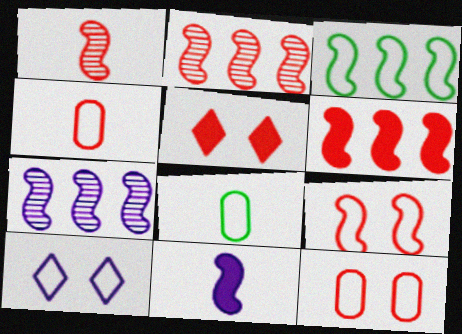[[1, 6, 9], 
[2, 4, 5], 
[3, 4, 10], 
[3, 6, 7], 
[5, 7, 8]]